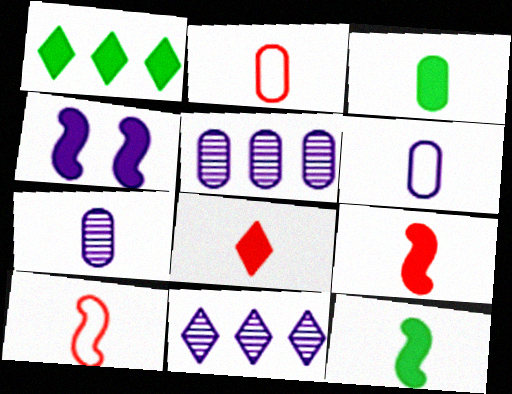[[2, 3, 7], 
[4, 6, 11]]